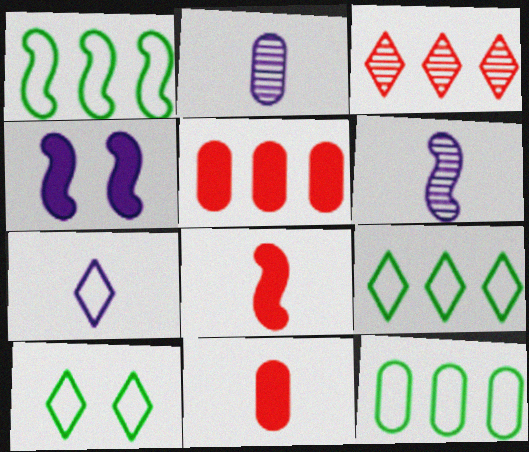[[1, 9, 12], 
[5, 6, 10]]